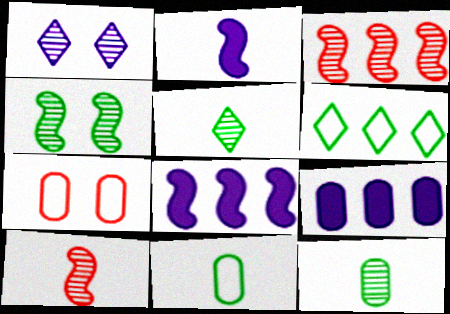[[1, 3, 12], 
[3, 6, 9], 
[5, 7, 8], 
[7, 9, 12]]